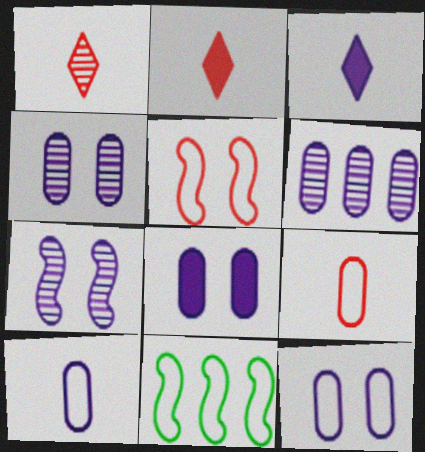[[1, 8, 11], 
[2, 4, 11], 
[4, 8, 12], 
[6, 8, 10]]